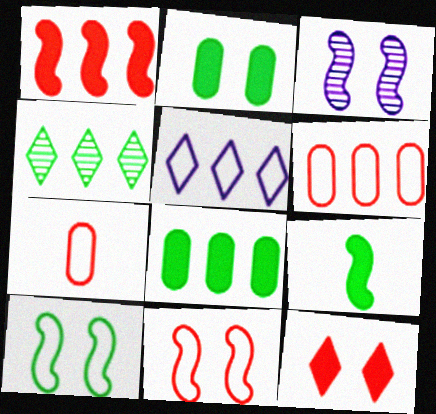[[5, 7, 10]]